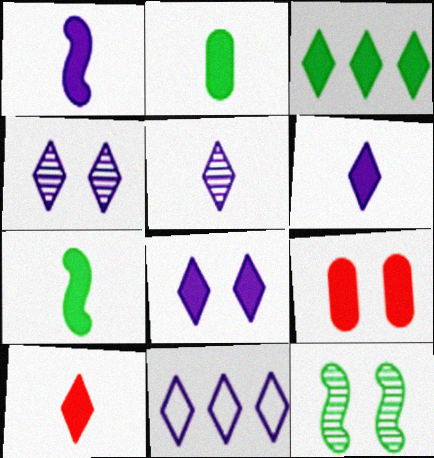[[1, 2, 10], 
[1, 3, 9], 
[3, 8, 10], 
[4, 6, 11], 
[5, 8, 11]]